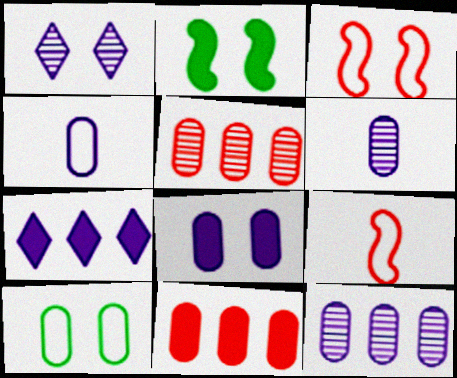[[4, 8, 12], 
[6, 10, 11]]